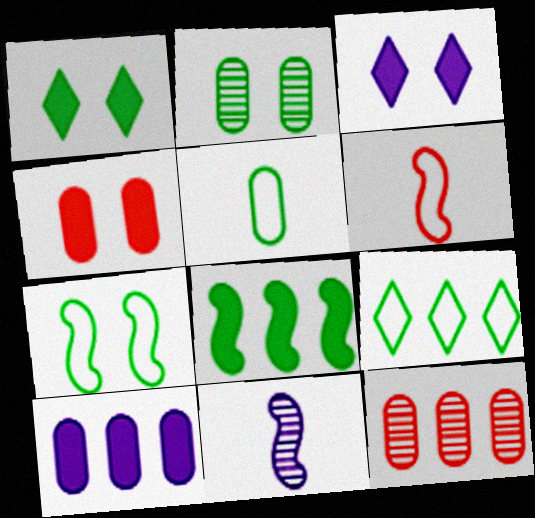[[1, 2, 7], 
[4, 9, 11], 
[5, 7, 9]]